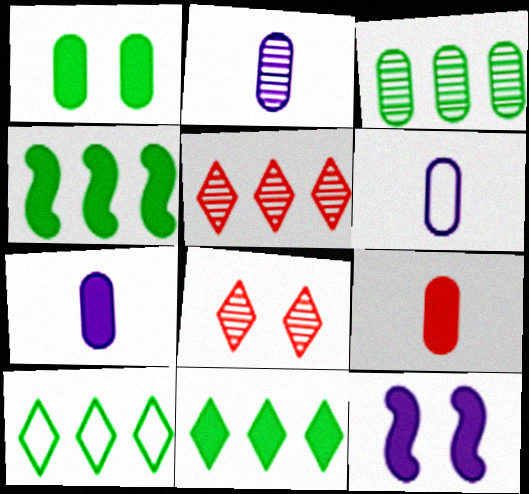[[2, 6, 7], 
[3, 4, 10], 
[4, 6, 8], 
[9, 11, 12]]